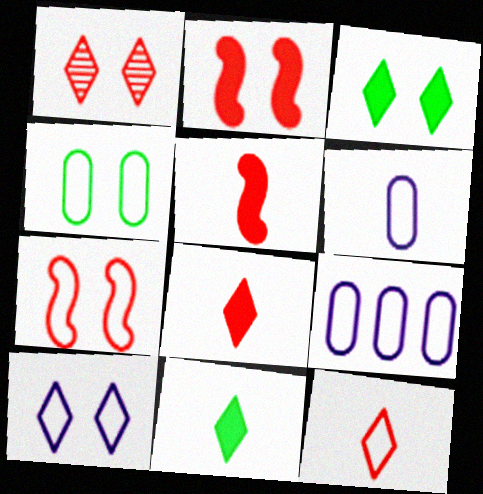[[1, 3, 10], 
[4, 7, 10]]